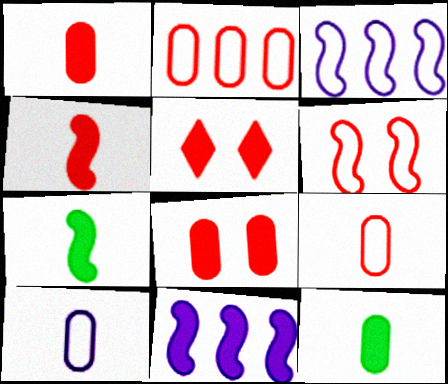[[5, 11, 12]]